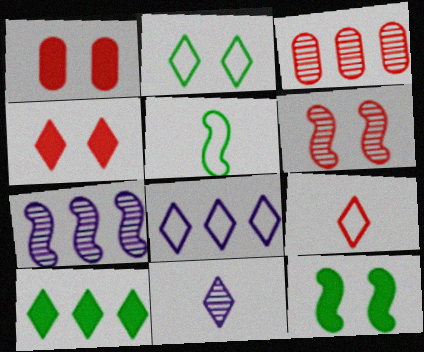[[2, 8, 9]]